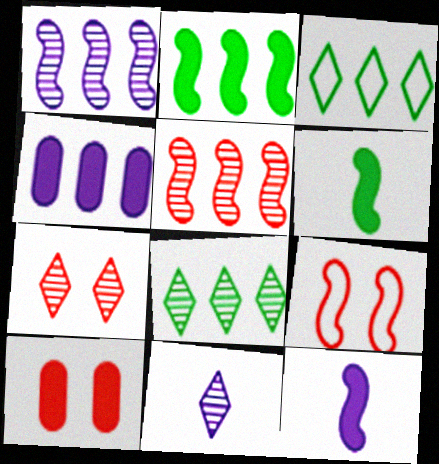[[1, 6, 9], 
[3, 4, 5], 
[7, 8, 11], 
[7, 9, 10]]